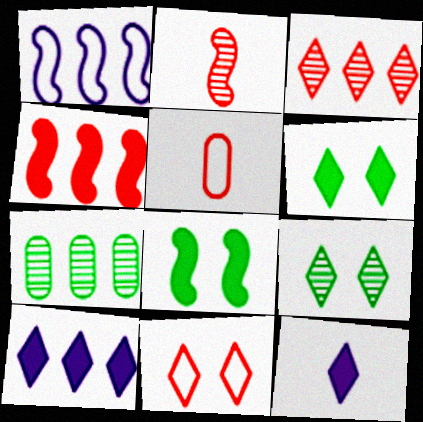[[1, 2, 8]]